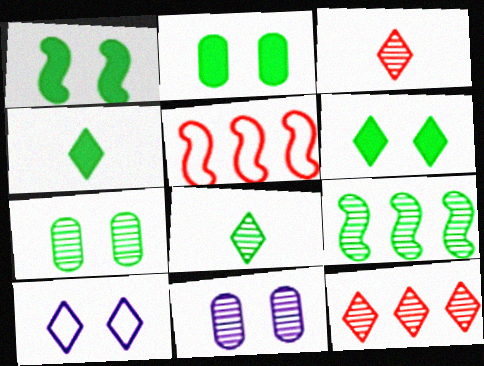[[1, 2, 6], 
[3, 9, 11], 
[4, 5, 11], 
[4, 10, 12], 
[7, 8, 9]]